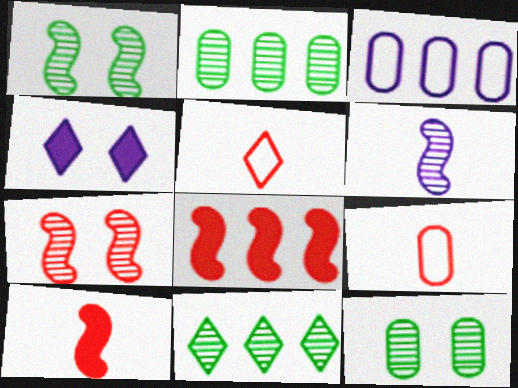[[3, 4, 6], 
[3, 8, 11], 
[4, 5, 11]]